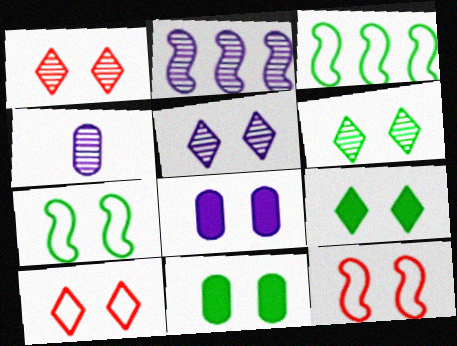[[1, 5, 6], 
[1, 7, 8], 
[2, 4, 5], 
[5, 9, 10], 
[5, 11, 12], 
[6, 7, 11], 
[6, 8, 12]]